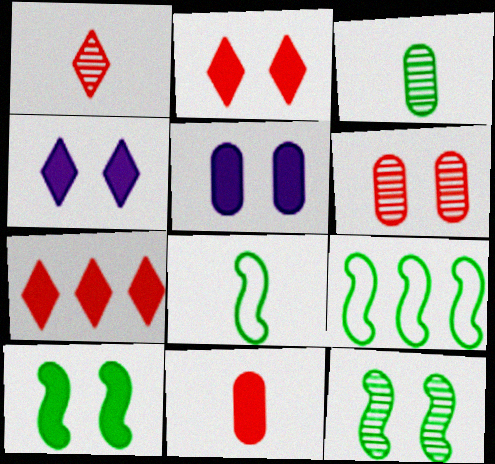[[1, 5, 9], 
[2, 5, 10]]